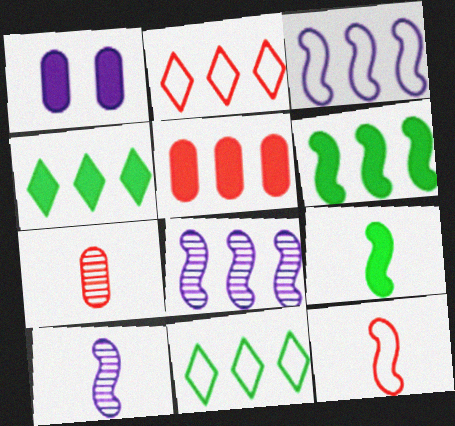[[5, 8, 11], 
[9, 10, 12]]